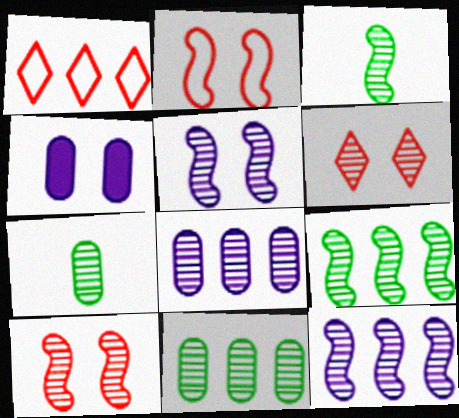[[1, 3, 4], 
[3, 6, 8], 
[3, 10, 12], 
[6, 7, 12]]